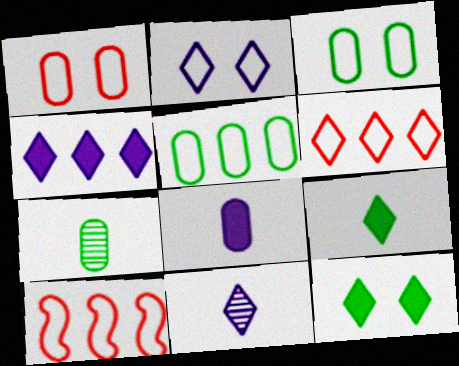[[2, 4, 11], 
[6, 11, 12]]